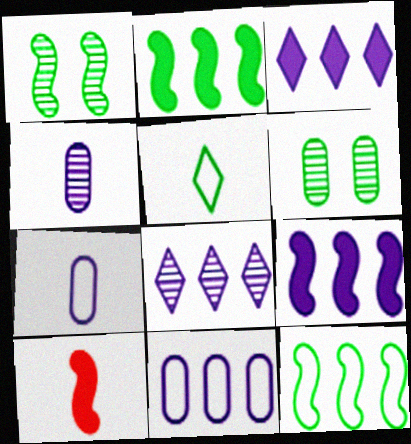[[2, 5, 6], 
[4, 5, 10], 
[8, 9, 11]]